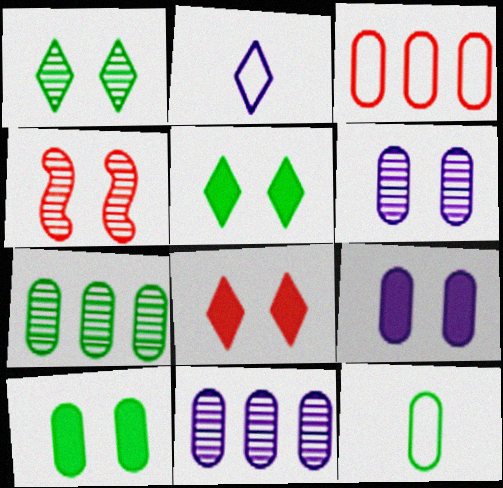[[1, 4, 6], 
[7, 10, 12]]